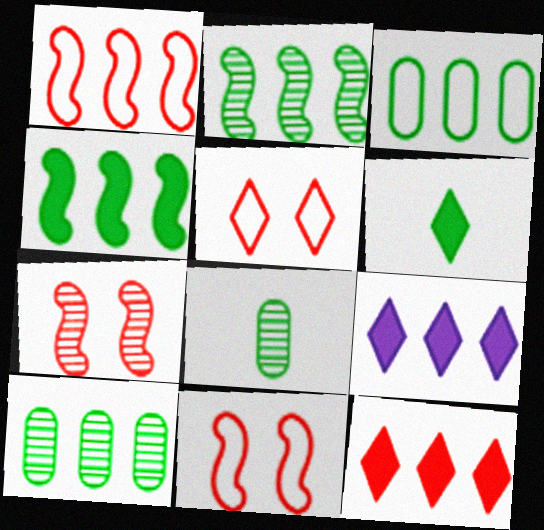[[1, 9, 10], 
[8, 9, 11]]